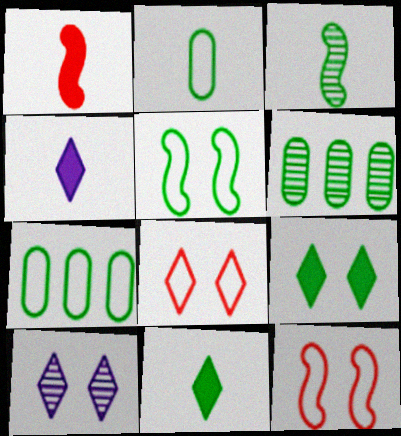[[1, 7, 10], 
[2, 3, 11], 
[3, 7, 9], 
[4, 6, 12], 
[5, 6, 11], 
[8, 9, 10]]